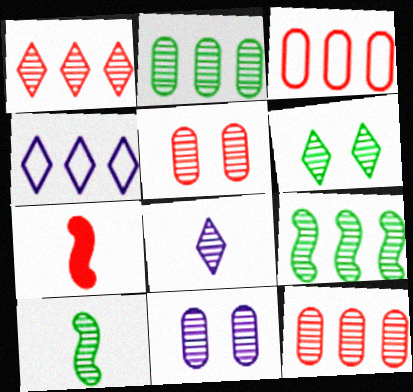[[1, 6, 8], 
[1, 10, 11], 
[2, 6, 10], 
[5, 8, 9]]